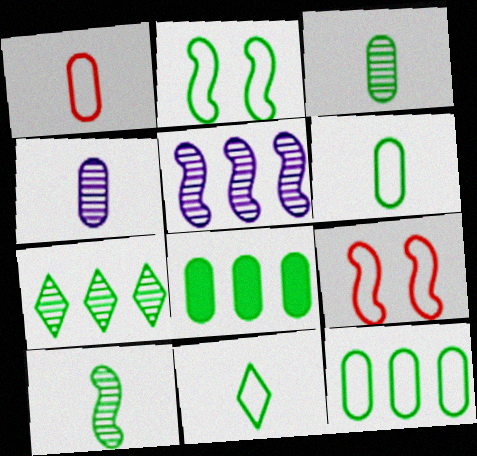[[2, 11, 12]]